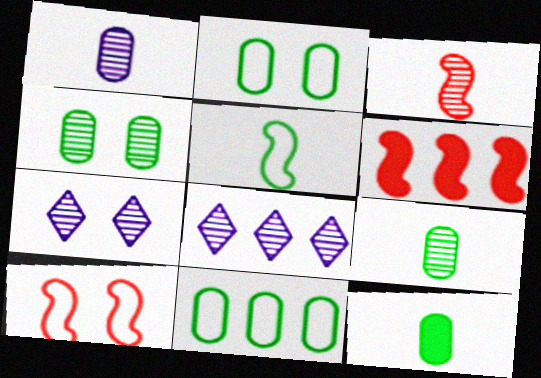[[3, 4, 8], 
[3, 6, 10], 
[4, 11, 12], 
[6, 8, 11], 
[8, 10, 12]]